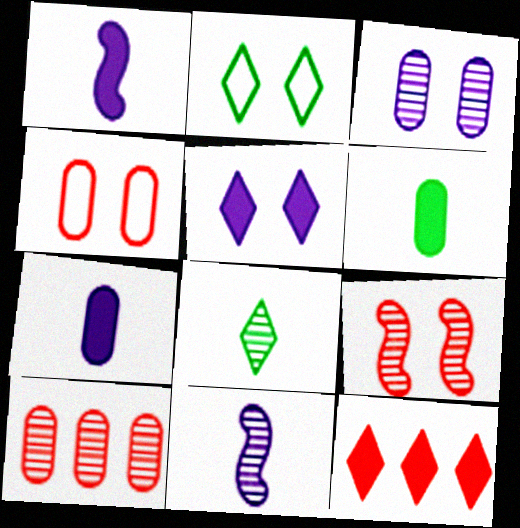[[1, 2, 10]]